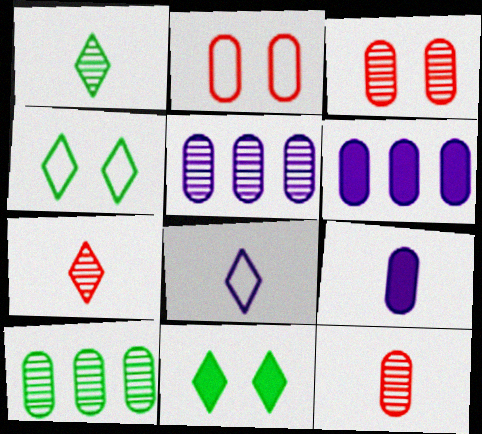[[2, 9, 10]]